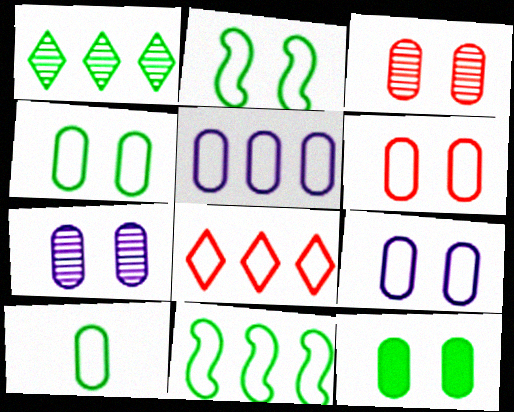[[3, 9, 12], 
[4, 6, 9], 
[5, 6, 10], 
[5, 8, 11], 
[6, 7, 12]]